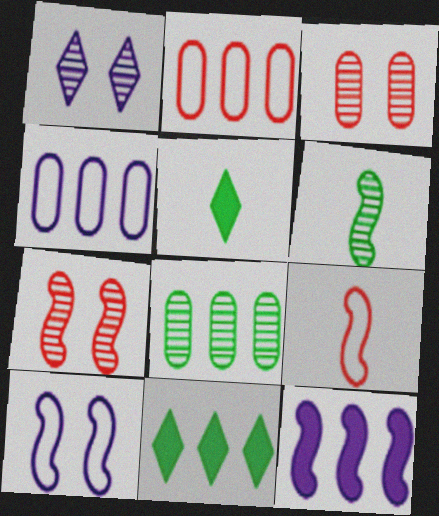[[4, 5, 7]]